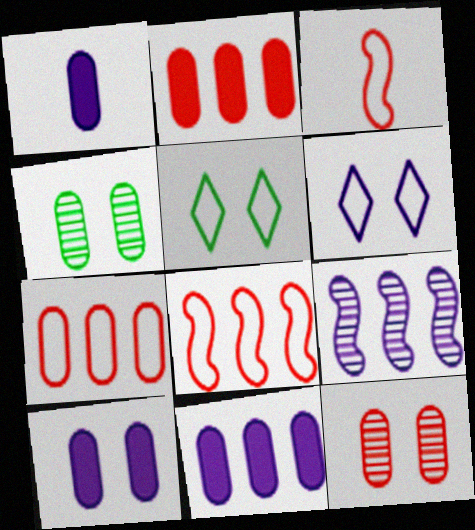[[1, 4, 7], 
[1, 6, 9], 
[1, 10, 11]]